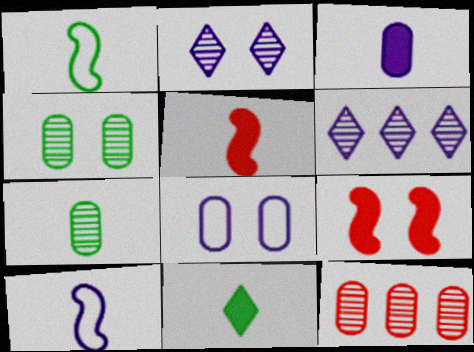[[1, 7, 11], 
[3, 5, 11]]